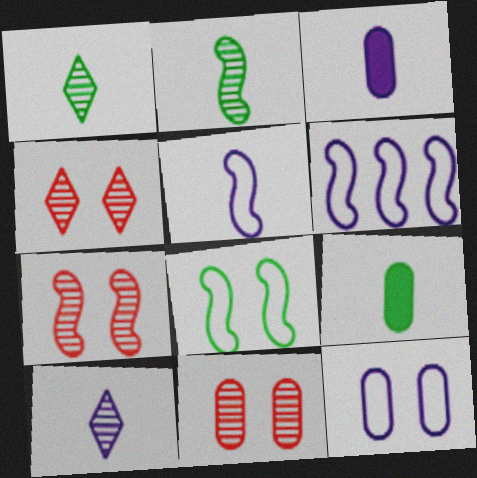[[3, 5, 10], 
[4, 6, 9], 
[4, 7, 11]]